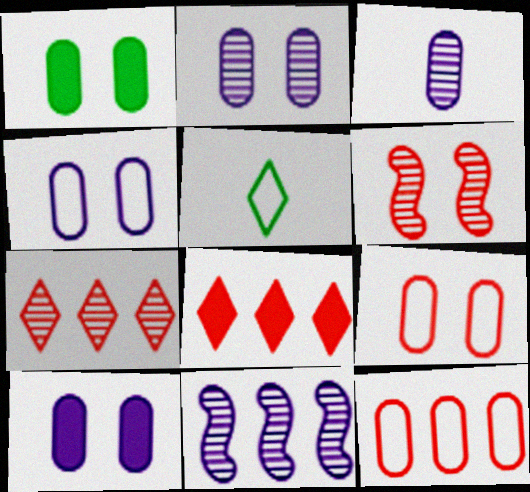[[1, 2, 9], 
[1, 3, 12], 
[2, 4, 10]]